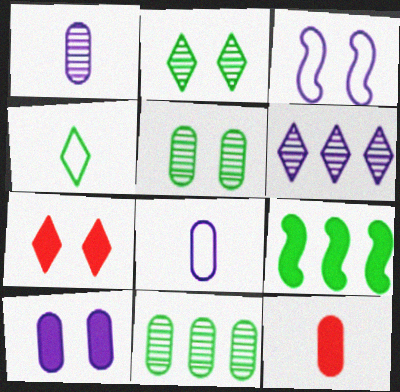[[3, 5, 7], 
[4, 5, 9], 
[4, 6, 7]]